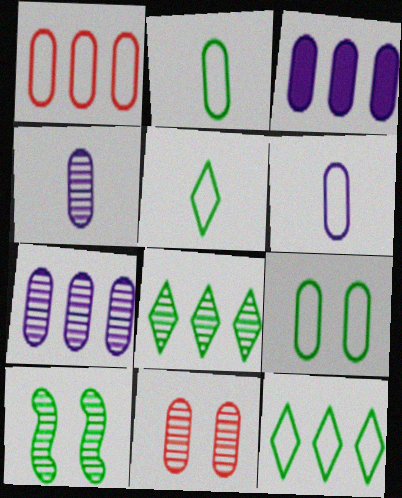[[1, 6, 9], 
[2, 3, 11]]